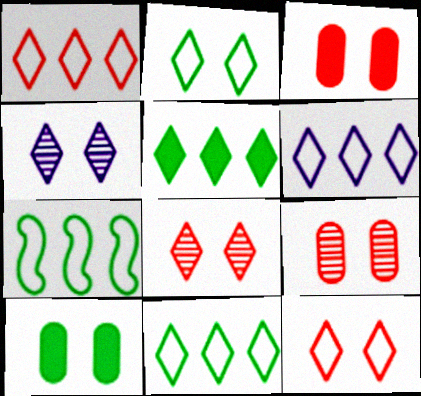[[1, 6, 11]]